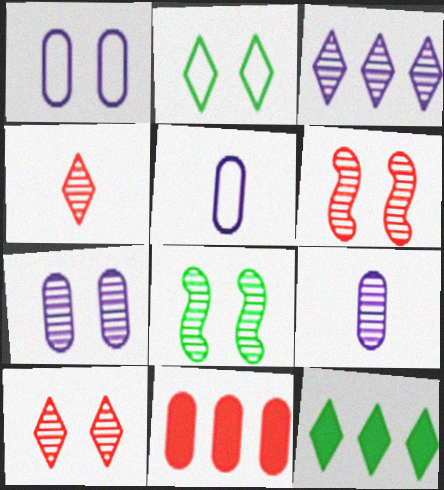[[5, 6, 12], 
[7, 8, 10]]